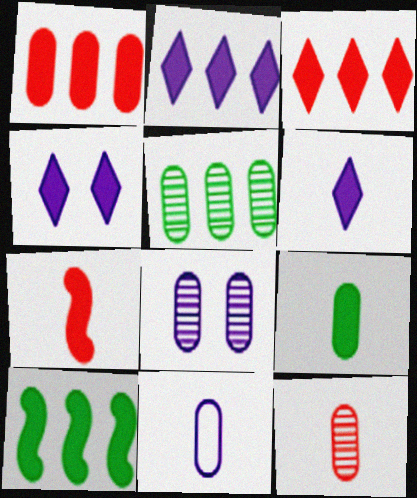[[1, 2, 10], 
[2, 4, 6], 
[5, 8, 12], 
[6, 7, 9], 
[9, 11, 12]]